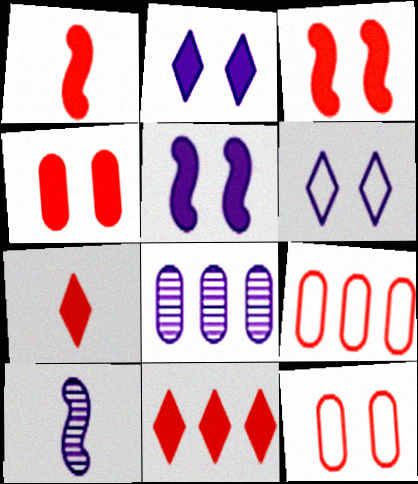[[1, 4, 11]]